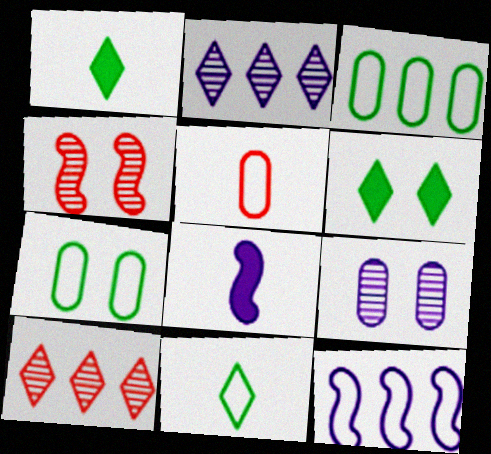[[7, 8, 10]]